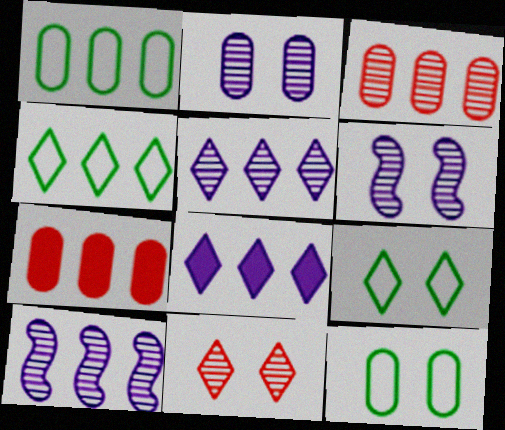[[4, 7, 10]]